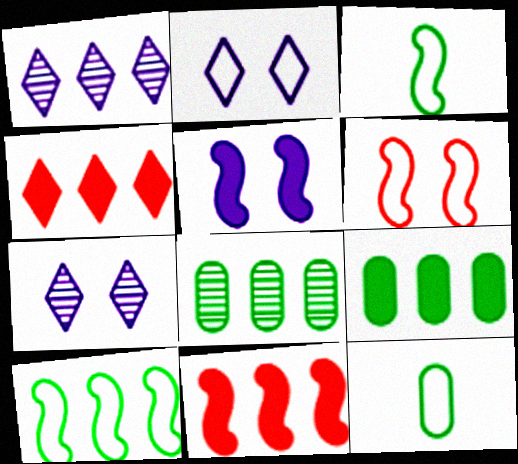[[7, 11, 12]]